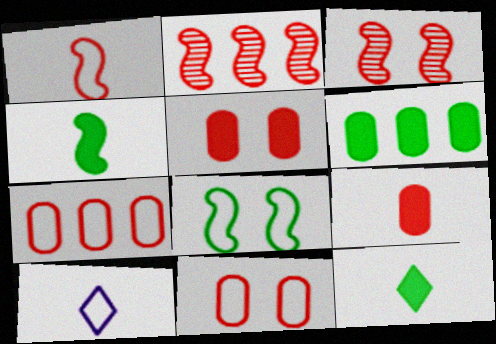[[3, 6, 10], 
[7, 8, 10]]